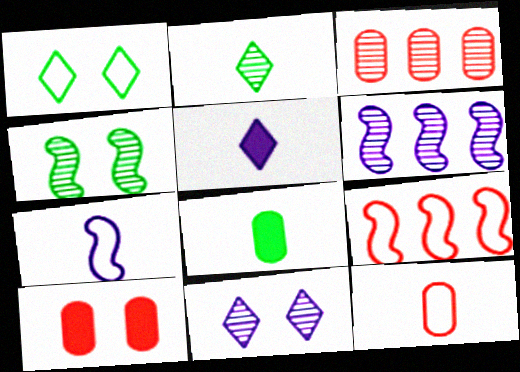[[3, 10, 12], 
[8, 9, 11]]